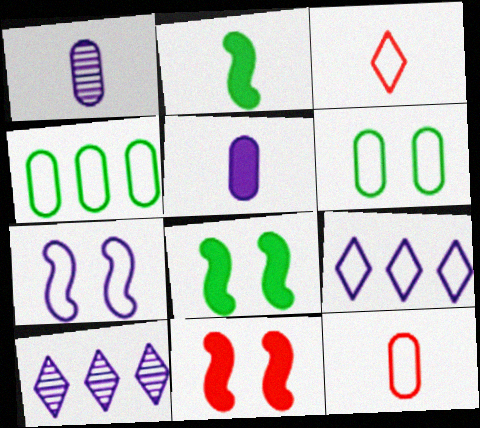[[1, 2, 3], 
[3, 4, 7], 
[5, 7, 10], 
[8, 10, 12]]